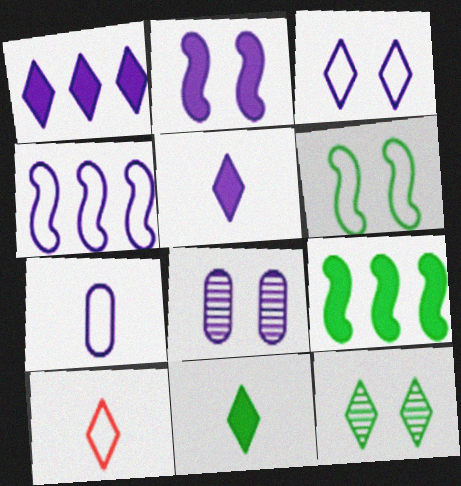[[1, 10, 12], 
[2, 3, 8], 
[3, 4, 7], 
[4, 5, 8], 
[8, 9, 10]]